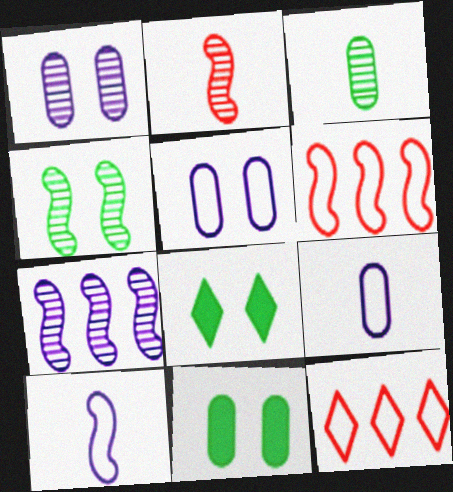[[2, 4, 7]]